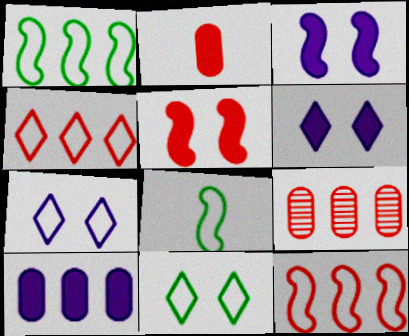[[6, 8, 9]]